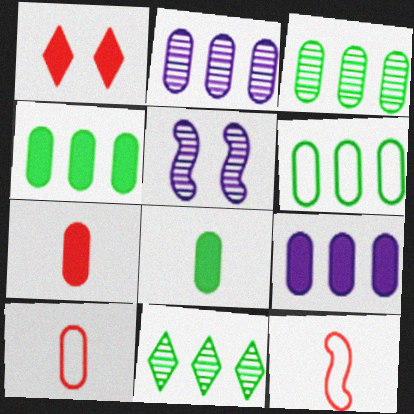[[3, 4, 6]]